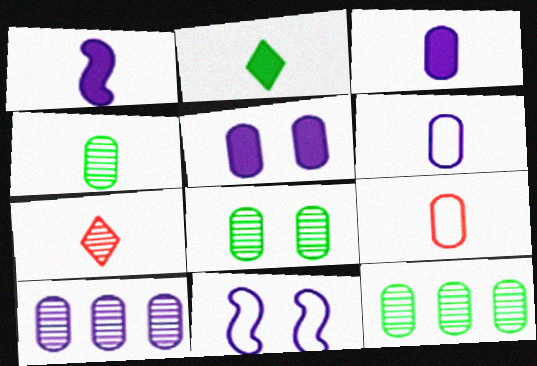[[3, 4, 9], 
[4, 8, 12], 
[5, 6, 10], 
[5, 9, 12]]